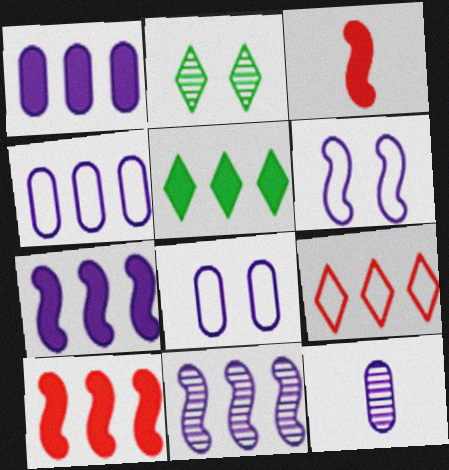[[1, 5, 10], 
[1, 8, 12], 
[2, 3, 4]]